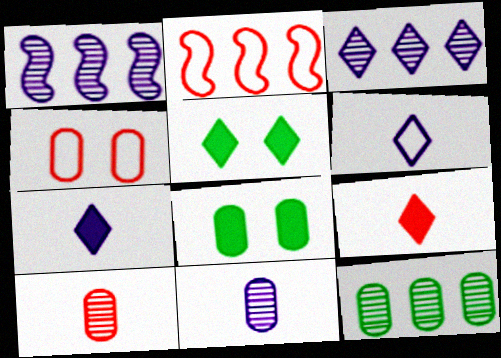[[2, 5, 11]]